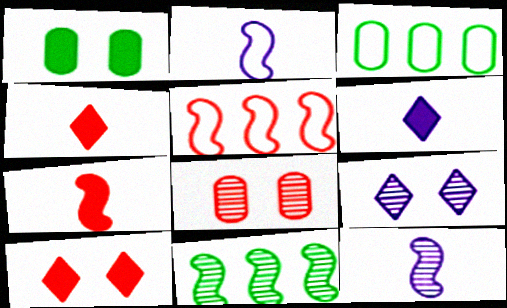[[3, 7, 9], 
[3, 10, 12], 
[4, 5, 8]]